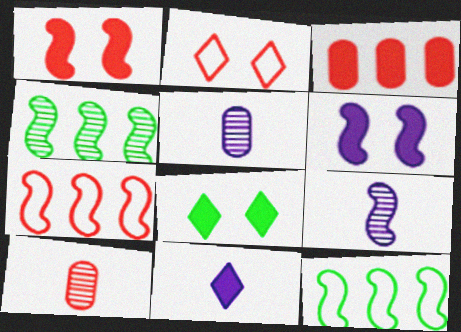[[1, 9, 12], 
[5, 7, 8]]